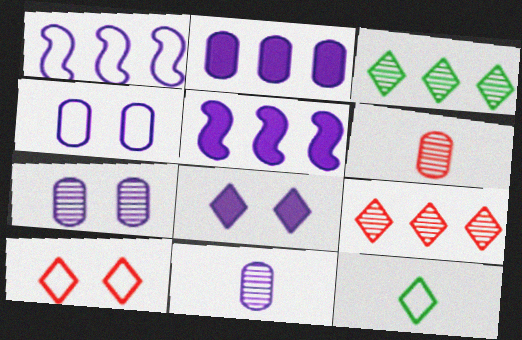[[1, 8, 11], 
[2, 4, 11], 
[8, 9, 12]]